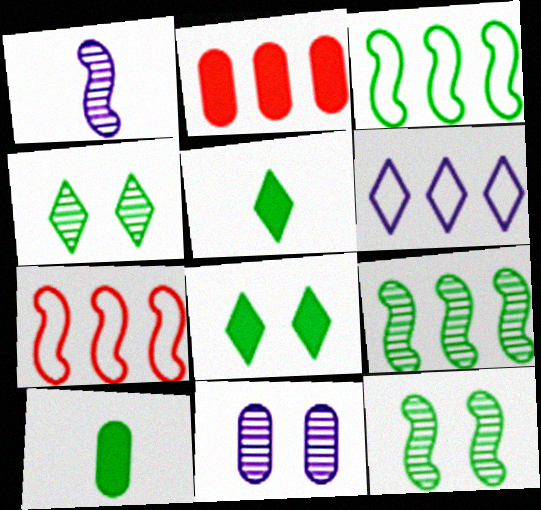[[2, 6, 9], 
[3, 4, 10], 
[5, 7, 11]]